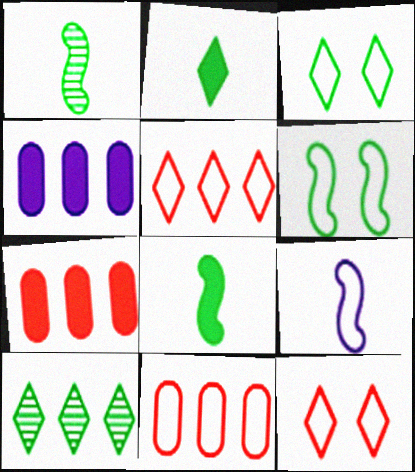[[1, 4, 12], 
[2, 3, 10], 
[3, 9, 11]]